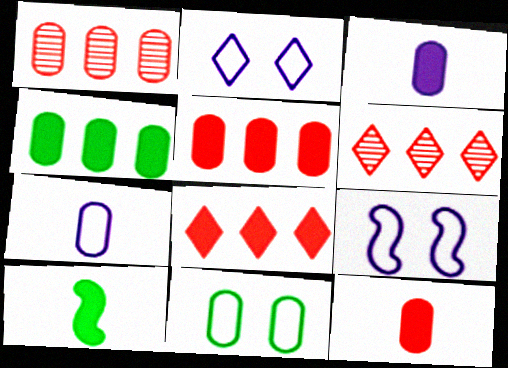[[1, 2, 10], 
[1, 3, 11]]